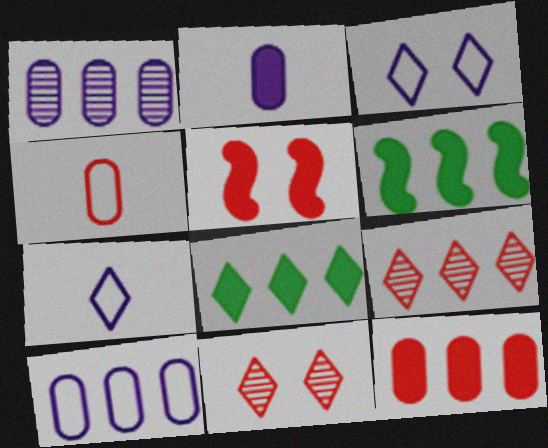[[2, 5, 8], 
[4, 5, 9], 
[6, 9, 10], 
[7, 8, 11]]